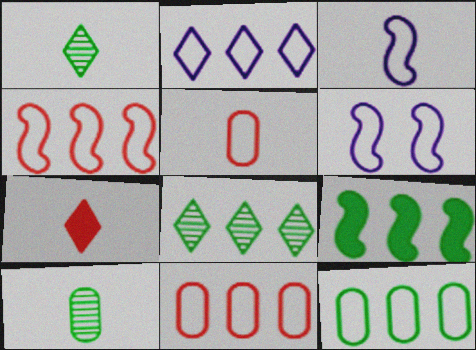[[2, 4, 12], 
[3, 7, 10], 
[8, 9, 12]]